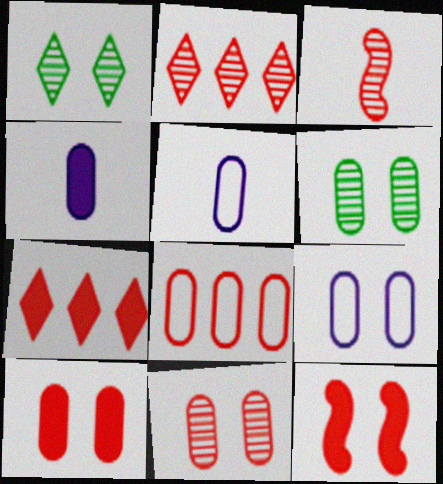[[1, 9, 12], 
[2, 3, 11], 
[4, 6, 8], 
[6, 9, 10]]